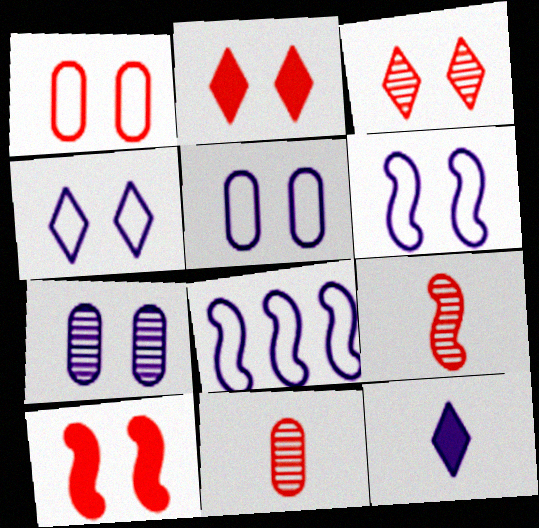[[1, 3, 10], 
[4, 5, 6], 
[7, 8, 12]]